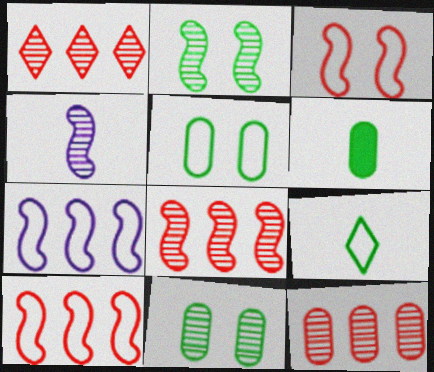[[1, 4, 11], 
[1, 8, 12], 
[2, 4, 8]]